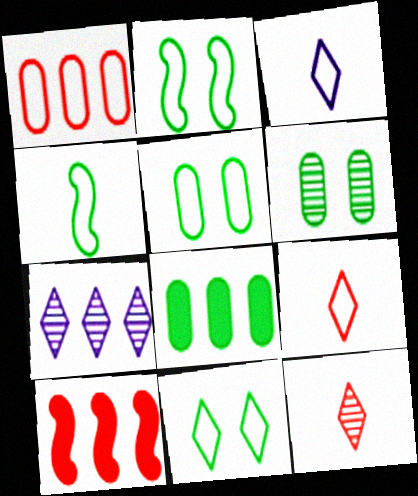[[1, 2, 3], 
[2, 5, 11], 
[3, 6, 10]]